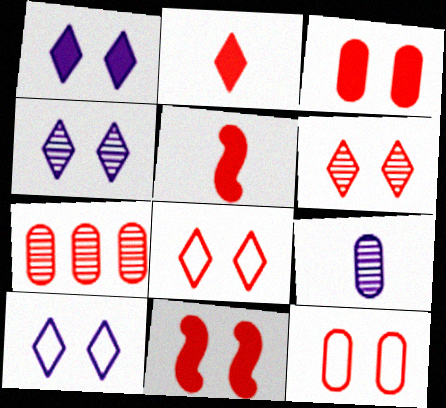[[1, 4, 10], 
[5, 7, 8], 
[6, 11, 12]]